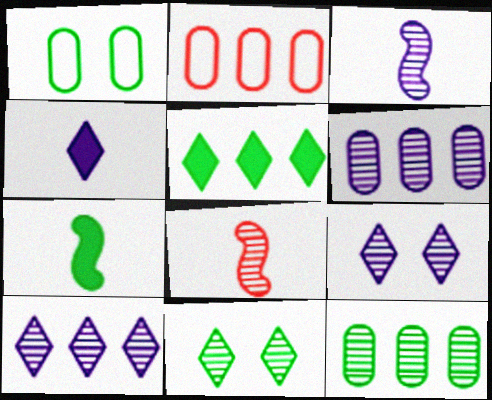[[2, 7, 9], 
[3, 6, 9], 
[6, 8, 11], 
[8, 9, 12]]